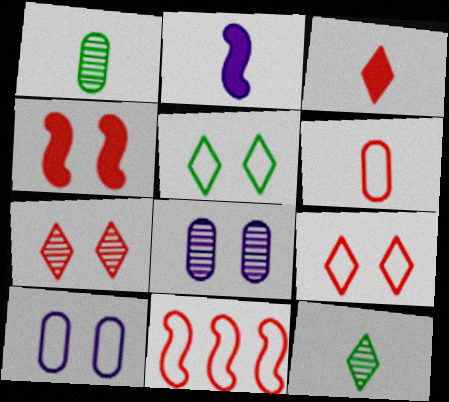[[2, 6, 12], 
[4, 5, 8], 
[6, 9, 11]]